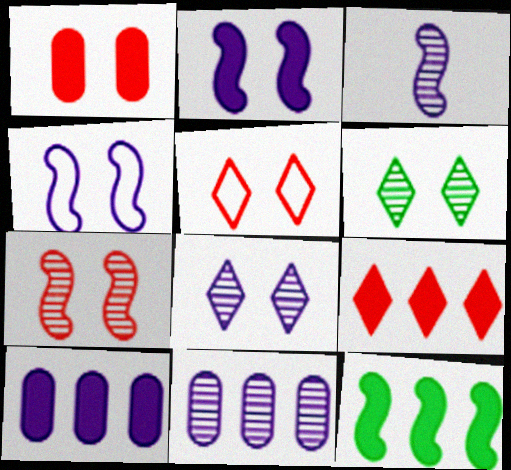[[1, 4, 6], 
[1, 5, 7], 
[3, 8, 11], 
[9, 10, 12]]